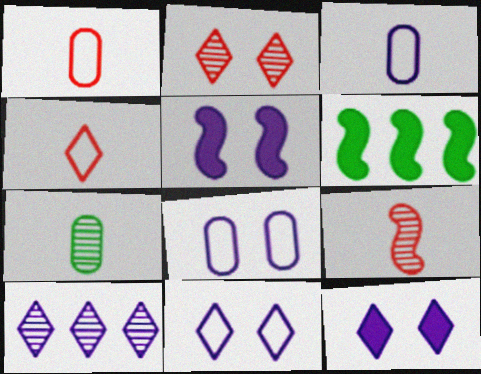[[2, 3, 6], 
[3, 5, 10]]